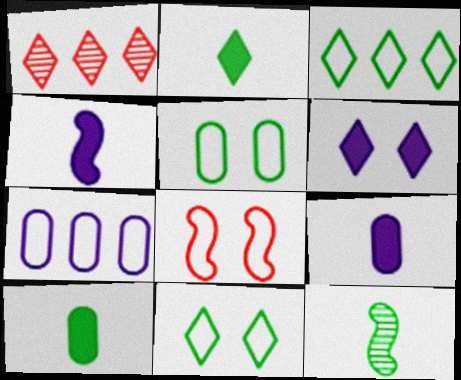[[1, 4, 5]]